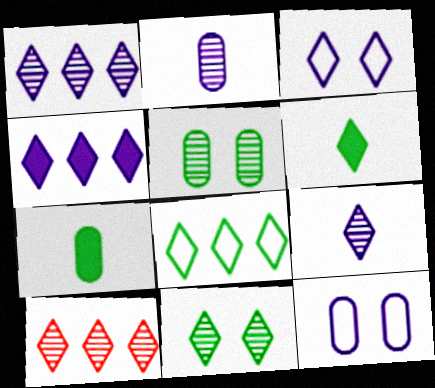[[3, 4, 9], 
[3, 6, 10], 
[4, 8, 10], 
[6, 8, 11], 
[9, 10, 11]]